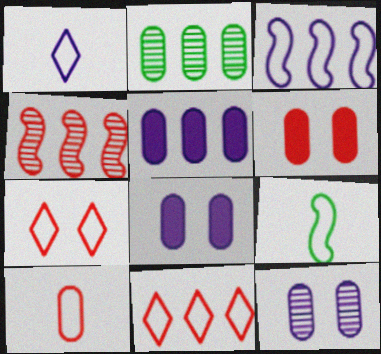[[1, 9, 10], 
[2, 8, 10]]